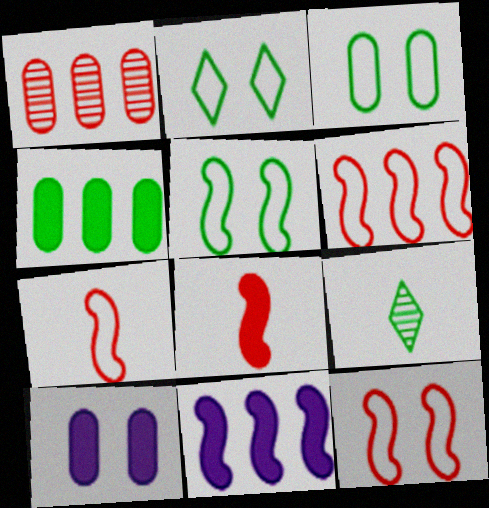[[2, 3, 5], 
[4, 5, 9], 
[6, 7, 12], 
[6, 9, 10]]